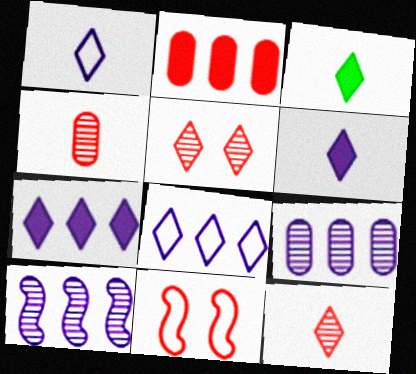[[1, 3, 12], 
[2, 11, 12], 
[3, 5, 8], 
[3, 9, 11]]